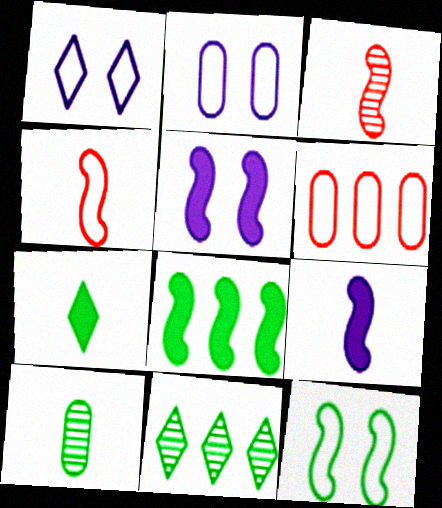[]